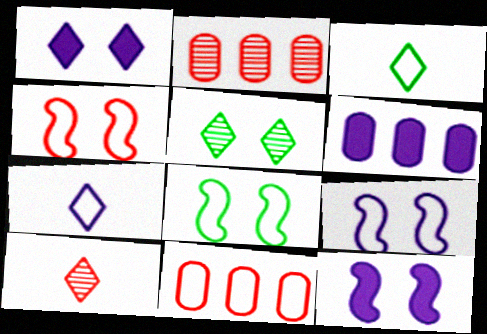[[2, 3, 12], 
[3, 9, 11], 
[4, 8, 9], 
[6, 8, 10], 
[7, 8, 11]]